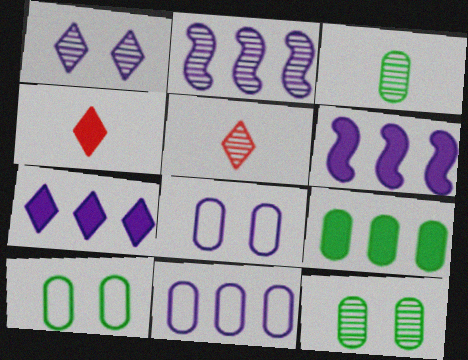[[2, 4, 10], 
[2, 5, 12], 
[2, 7, 11], 
[3, 9, 10], 
[5, 6, 10]]